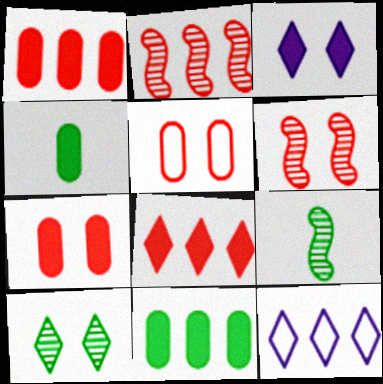[[2, 11, 12], 
[4, 6, 12], 
[7, 9, 12]]